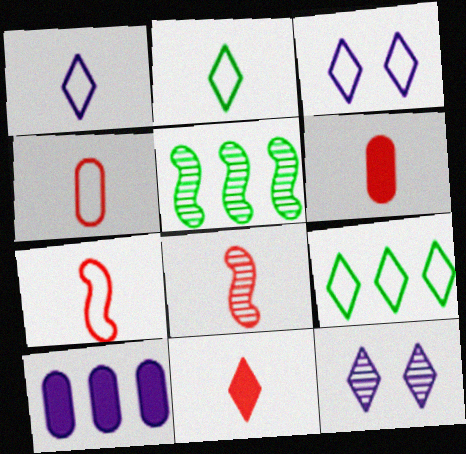[[3, 5, 6], 
[4, 8, 11], 
[9, 11, 12]]